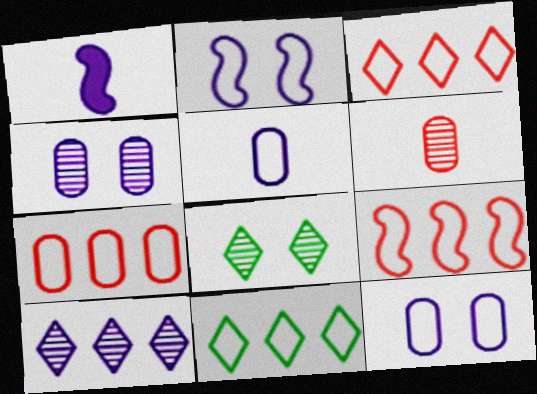[[1, 7, 8], 
[1, 10, 12], 
[3, 7, 9]]